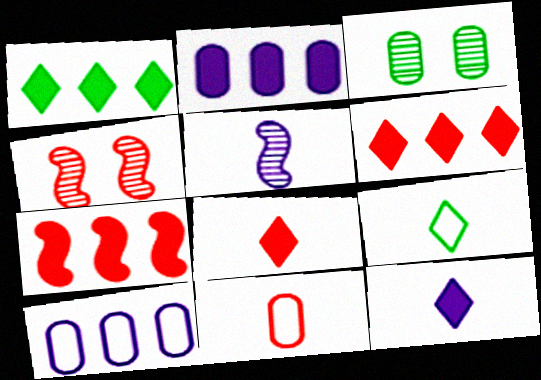[[1, 2, 7], 
[2, 3, 11], 
[2, 4, 9], 
[4, 6, 11]]